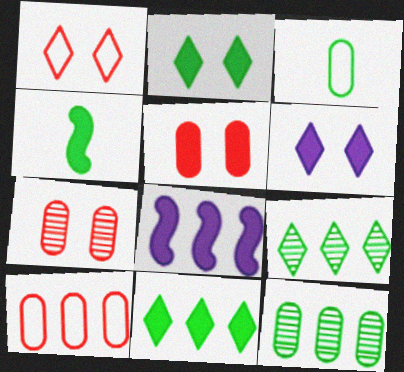[[8, 9, 10]]